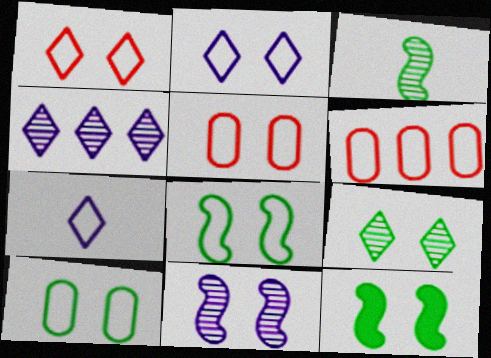[[2, 5, 8], 
[6, 7, 8], 
[9, 10, 12]]